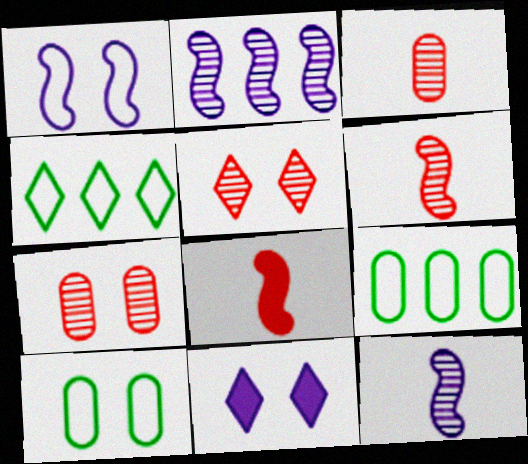[[6, 9, 11]]